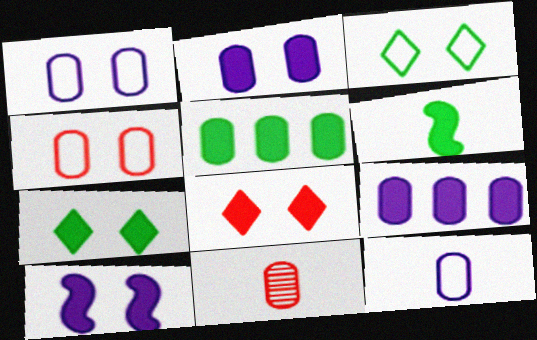[[1, 5, 11], 
[5, 6, 7], 
[6, 8, 9]]